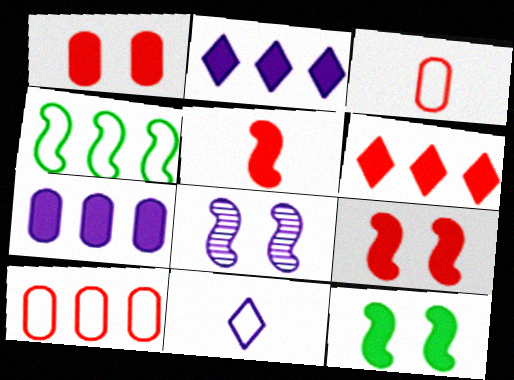[[1, 5, 6], 
[4, 5, 8], 
[7, 8, 11]]